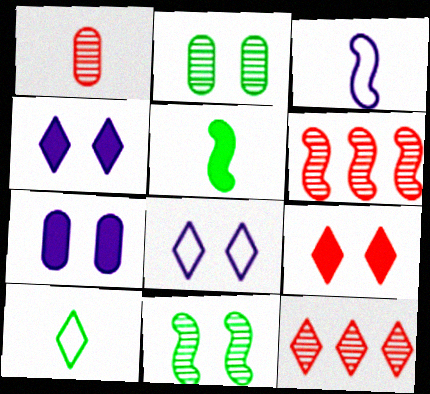[[4, 10, 12], 
[6, 7, 10]]